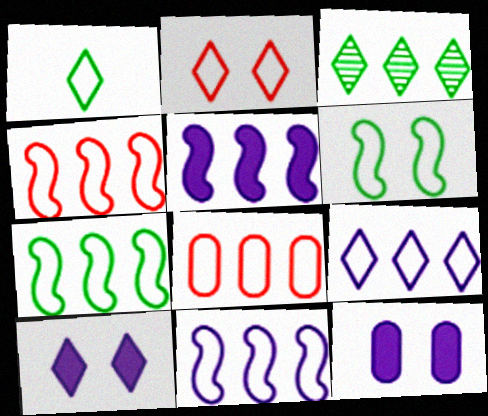[[1, 2, 9], 
[3, 5, 8], 
[4, 7, 11], 
[7, 8, 9]]